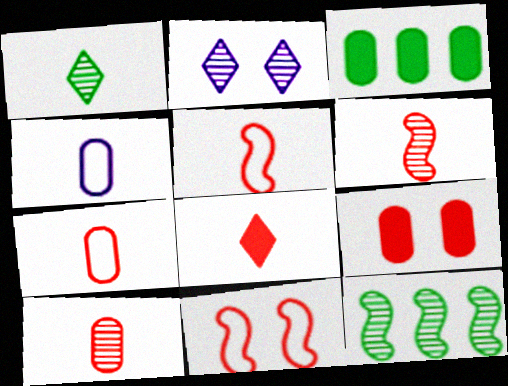[[2, 3, 5], 
[2, 10, 12], 
[5, 8, 10], 
[6, 7, 8]]